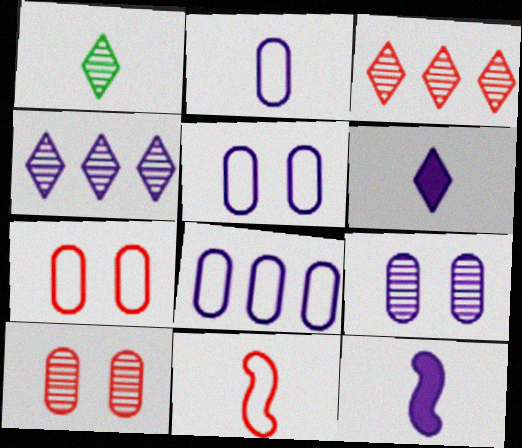[[2, 5, 8], 
[4, 5, 12]]